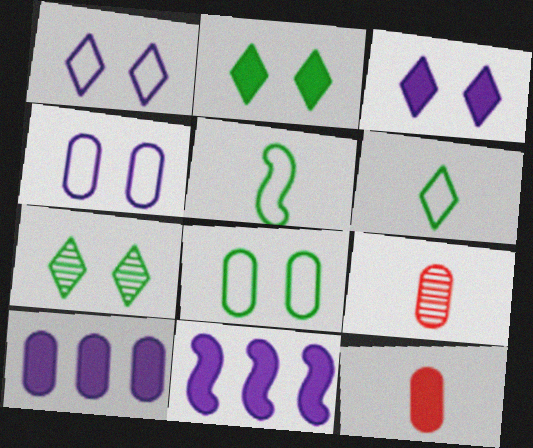[[2, 11, 12], 
[8, 9, 10]]